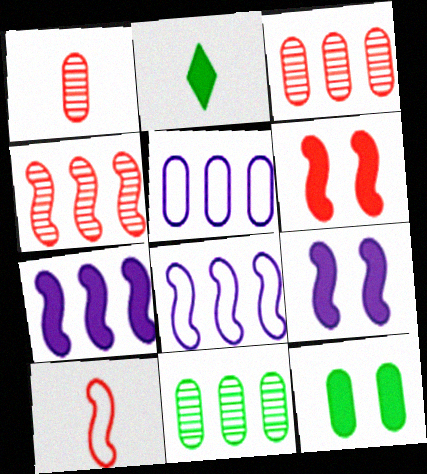[[1, 5, 12], 
[4, 6, 10]]